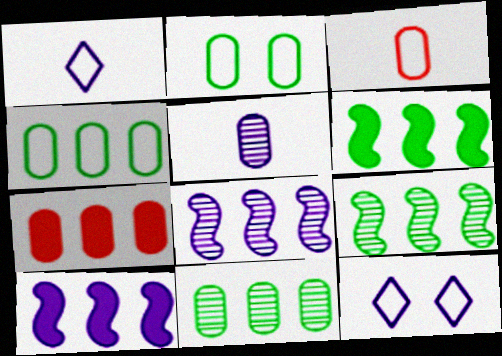[[2, 5, 7], 
[5, 10, 12]]